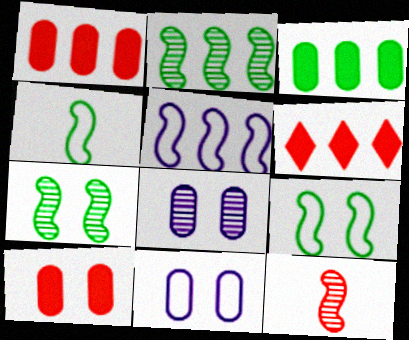[[4, 6, 8]]